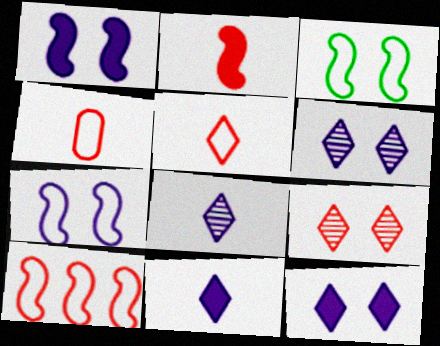[]